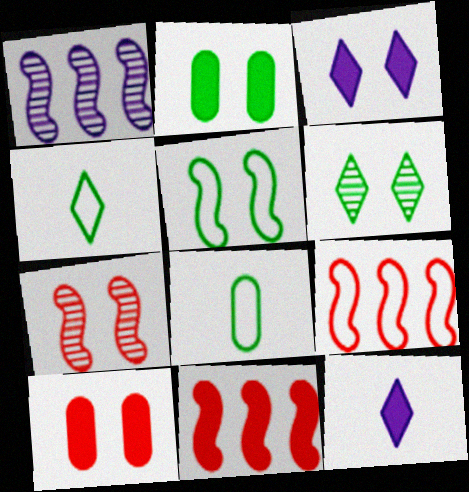[[1, 4, 10], 
[2, 5, 6], 
[2, 11, 12]]